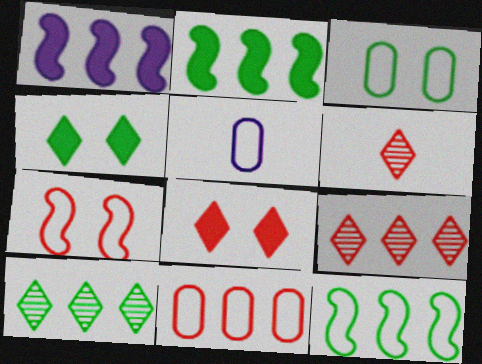[[1, 3, 6], 
[1, 10, 11], 
[3, 5, 11]]